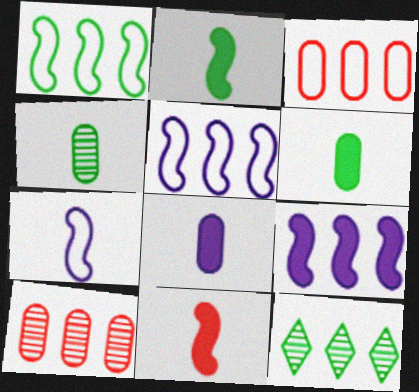[[3, 9, 12]]